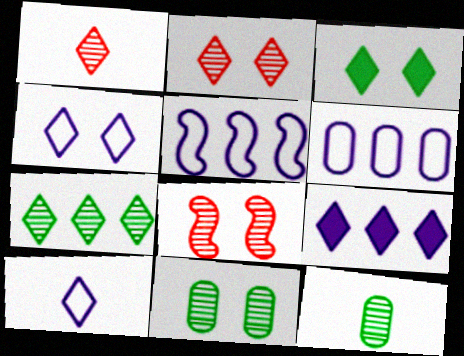[[2, 3, 4]]